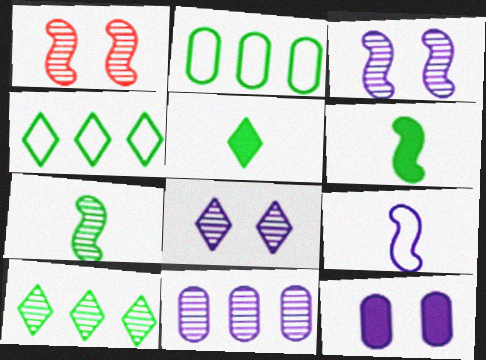[]